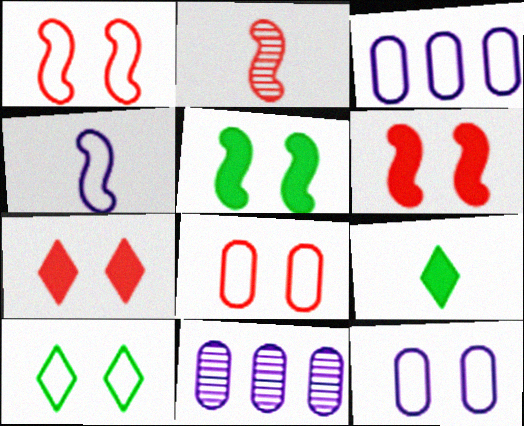[[1, 9, 11], 
[1, 10, 12]]